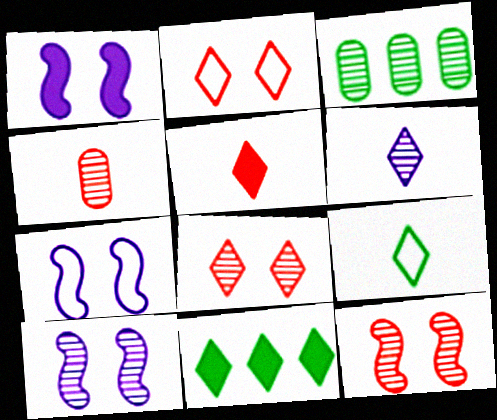[[1, 7, 10], 
[2, 6, 11], 
[3, 5, 7], 
[3, 6, 12], 
[4, 7, 11], 
[5, 6, 9]]